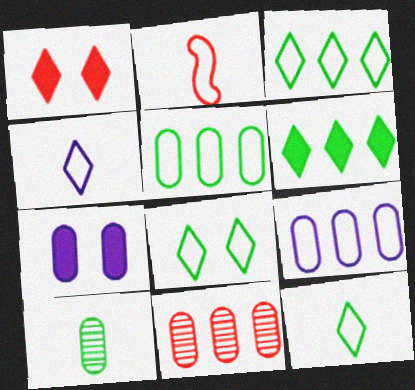[[1, 2, 11], 
[2, 8, 9], 
[3, 8, 12]]